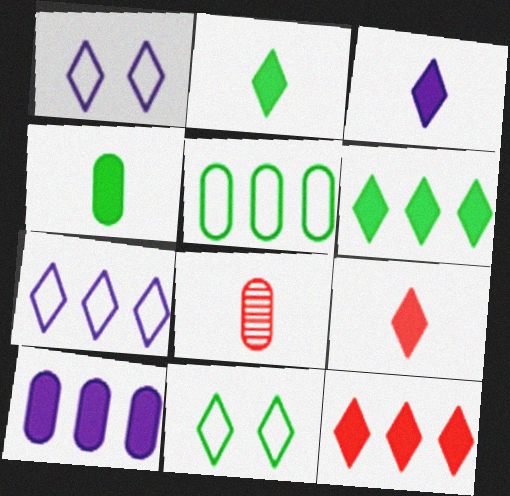[[2, 3, 9]]